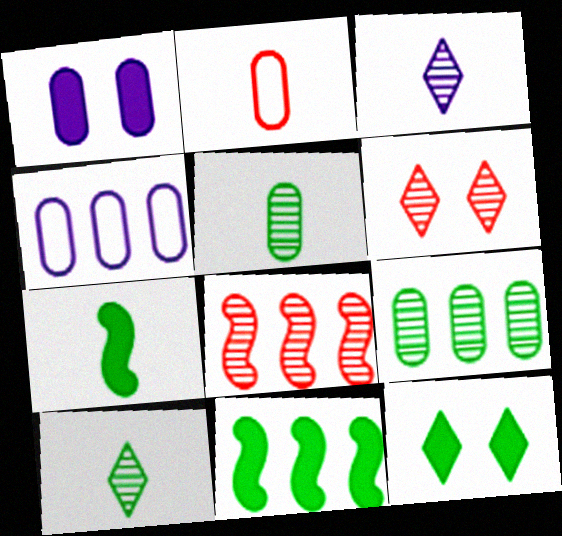[[1, 2, 9], 
[2, 3, 7], 
[4, 6, 7]]